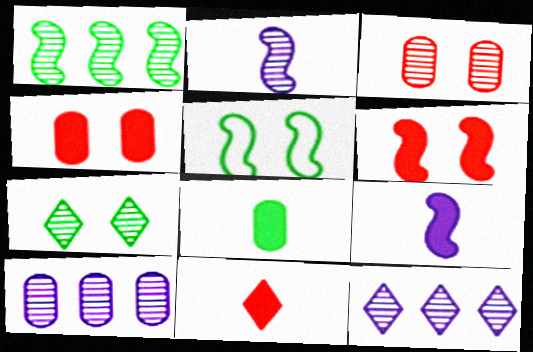[[5, 10, 11], 
[8, 9, 11]]